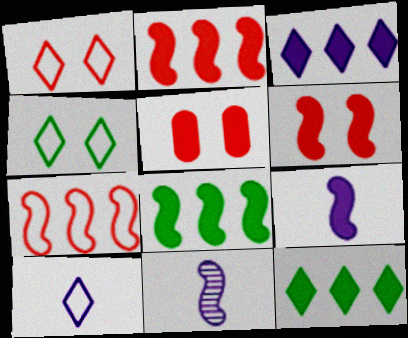[[5, 9, 12], 
[6, 8, 9]]